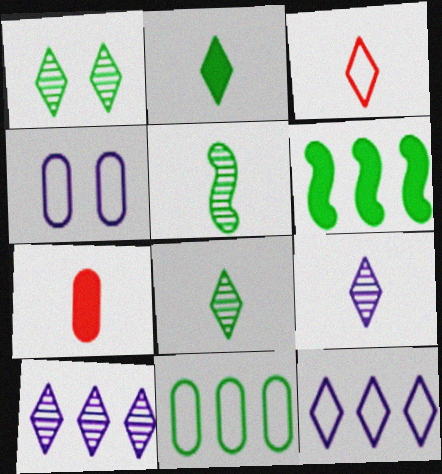[[2, 3, 9]]